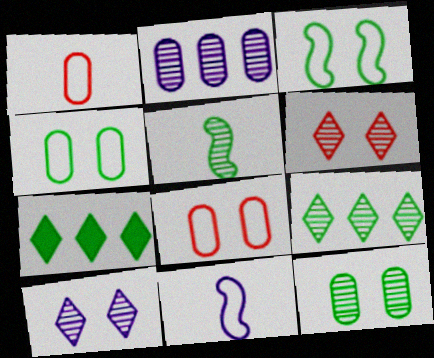[[2, 5, 6], 
[4, 5, 7], 
[5, 9, 12]]